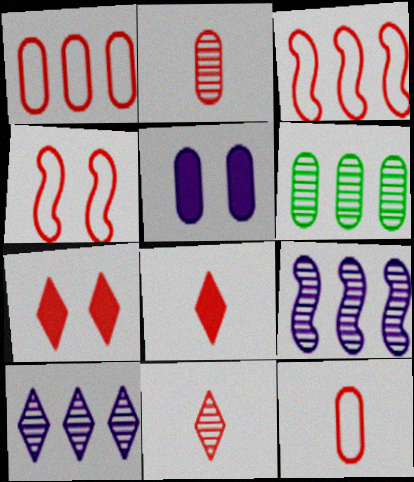[[2, 3, 7], 
[5, 6, 12]]